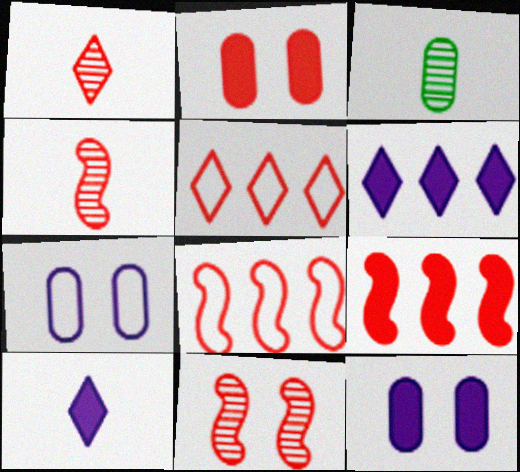[[1, 2, 8], 
[2, 4, 5]]